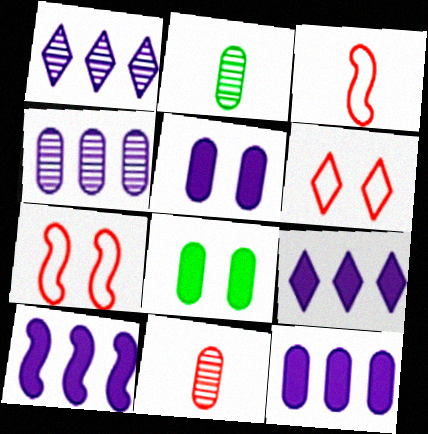[[1, 3, 8], 
[2, 6, 10], 
[2, 7, 9], 
[9, 10, 12]]